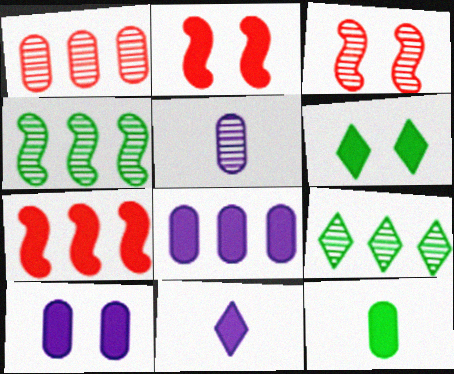[[2, 6, 10], 
[3, 5, 9]]